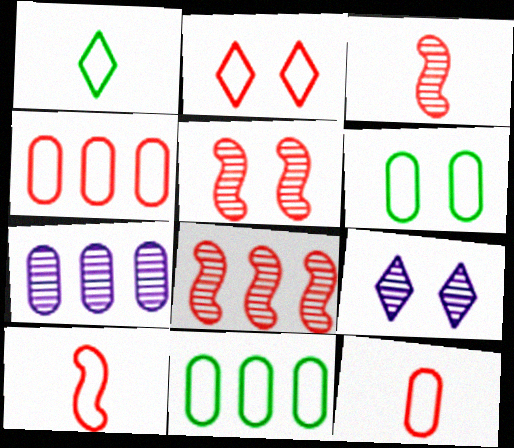[[2, 4, 10], 
[3, 5, 8]]